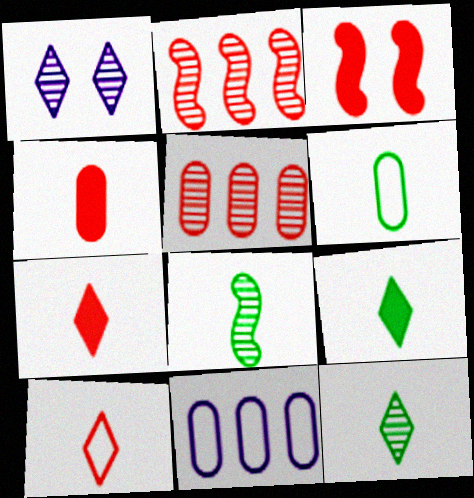[[1, 5, 8], 
[3, 5, 10], 
[3, 11, 12], 
[6, 8, 9]]